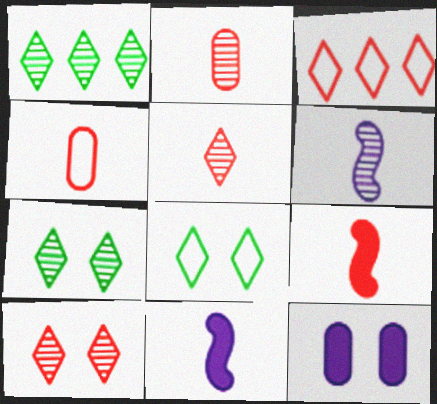[[4, 5, 9]]